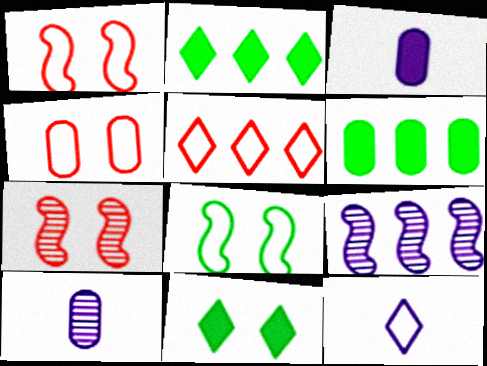[[1, 2, 10], 
[4, 6, 10], 
[5, 6, 9], 
[6, 7, 12]]